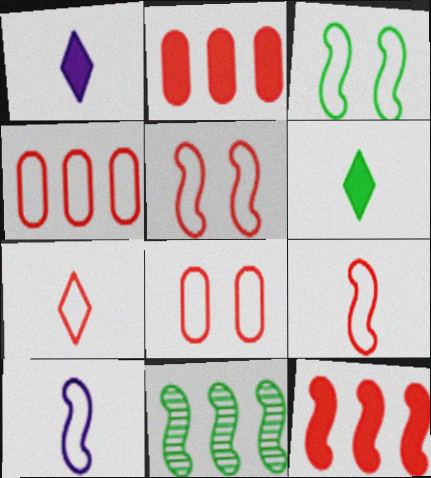[[1, 8, 11], 
[4, 5, 7]]